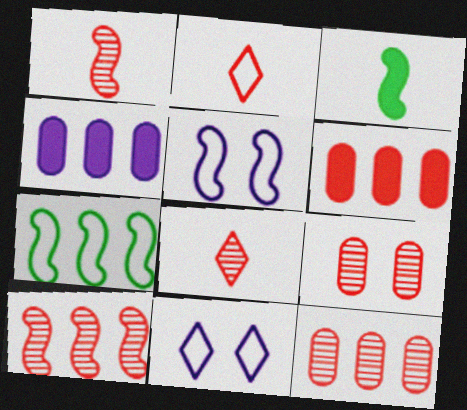[[3, 5, 10], 
[3, 11, 12], 
[8, 9, 10]]